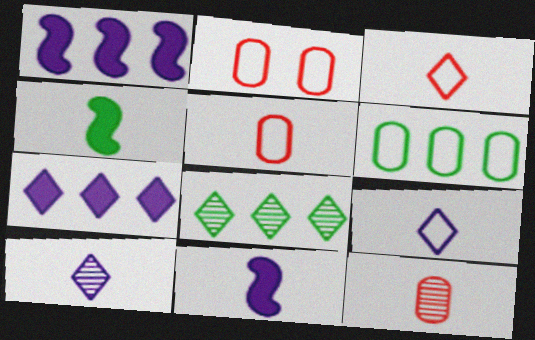[[2, 8, 11], 
[4, 5, 10], 
[4, 9, 12]]